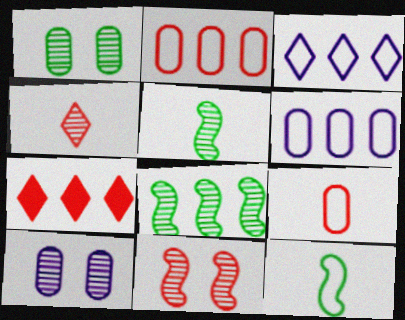[[4, 8, 10], 
[6, 7, 8], 
[7, 9, 11], 
[7, 10, 12]]